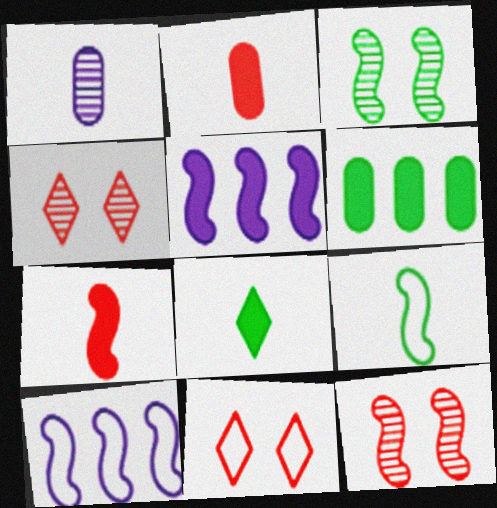[[3, 7, 10], 
[5, 9, 12]]